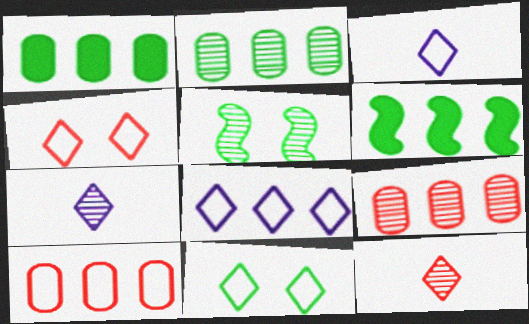[[5, 7, 9], 
[6, 8, 9]]